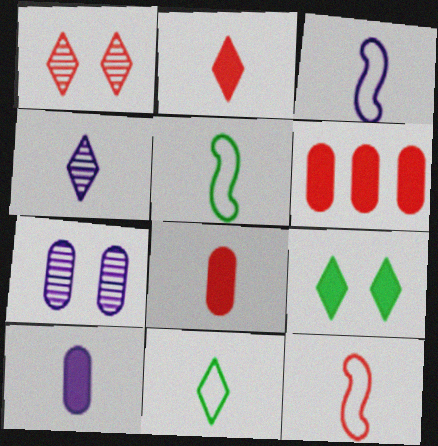[[1, 6, 12], 
[2, 4, 11], 
[3, 4, 10], 
[3, 5, 12], 
[4, 5, 8]]